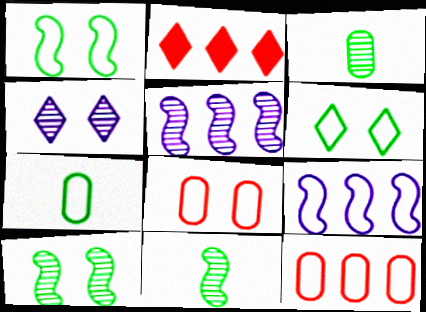[]